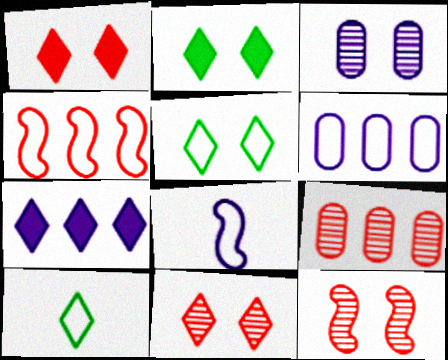[[2, 8, 9], 
[3, 7, 8], 
[7, 10, 11]]